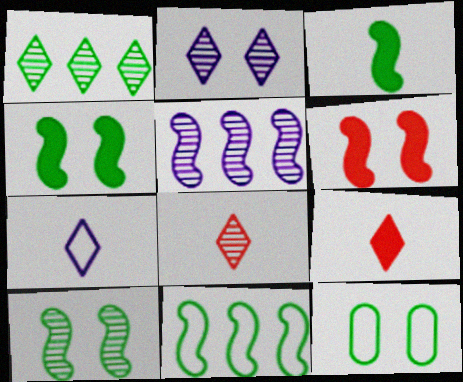[[1, 2, 8], 
[1, 3, 12], 
[2, 6, 12], 
[3, 10, 11], 
[5, 9, 12]]